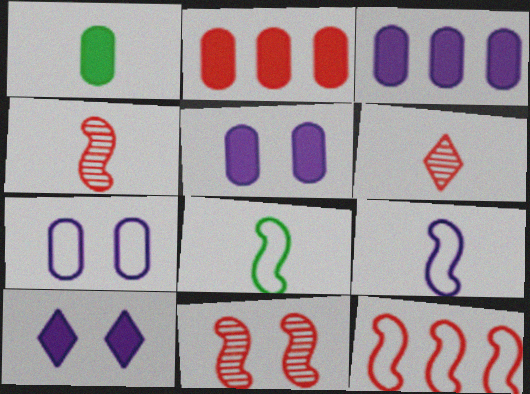[[1, 2, 5], 
[1, 6, 9]]